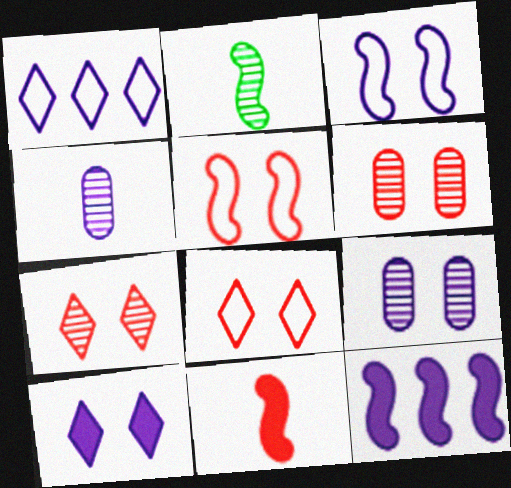[[2, 5, 12], 
[3, 9, 10]]